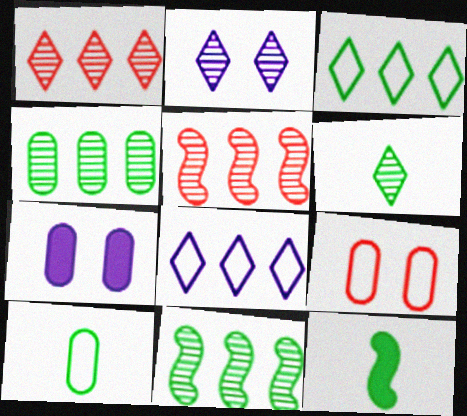[[1, 2, 6], 
[6, 10, 12]]